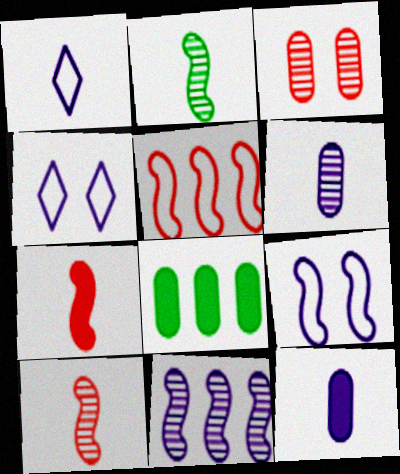[[4, 8, 10], 
[4, 11, 12]]